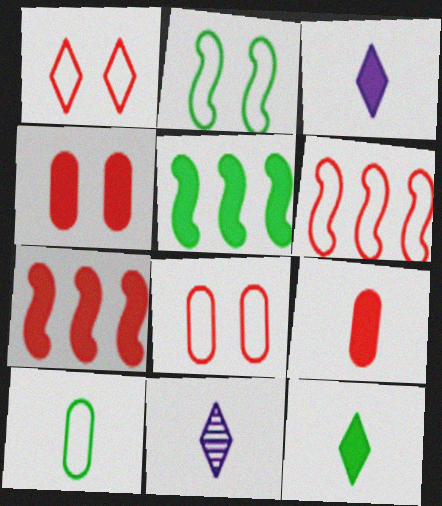[[3, 4, 5], 
[5, 8, 11]]